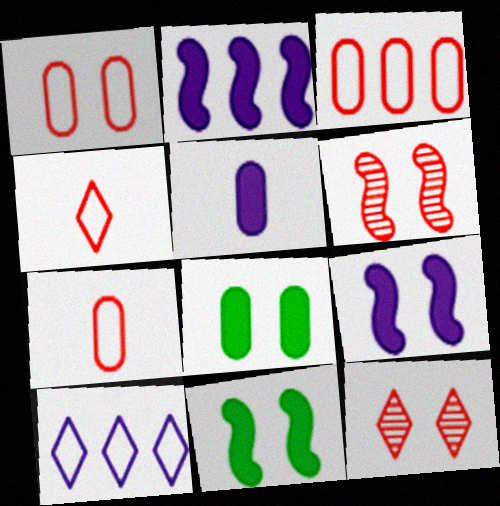[[1, 3, 7]]